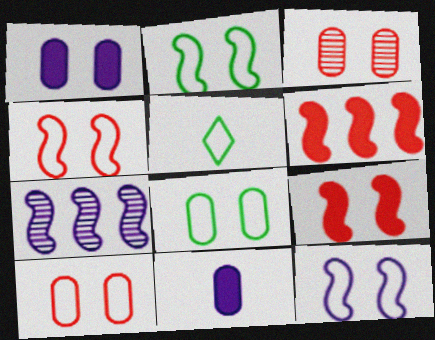[[1, 3, 8], 
[2, 4, 12]]